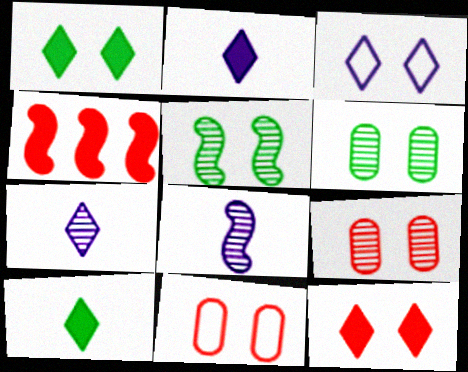[]